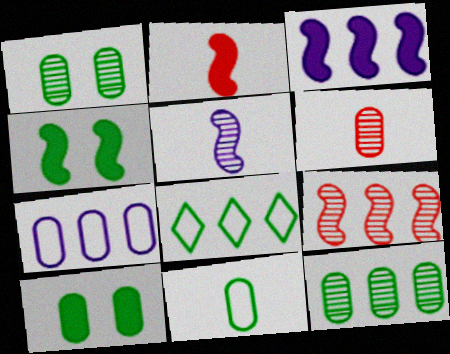[[2, 3, 4], 
[6, 7, 10], 
[10, 11, 12]]